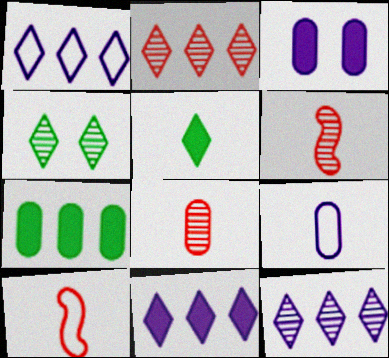[[1, 11, 12], 
[5, 6, 9]]